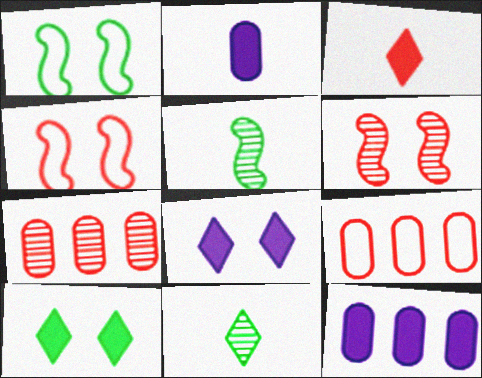[[3, 4, 7], 
[3, 6, 9], 
[4, 11, 12], 
[5, 8, 9]]